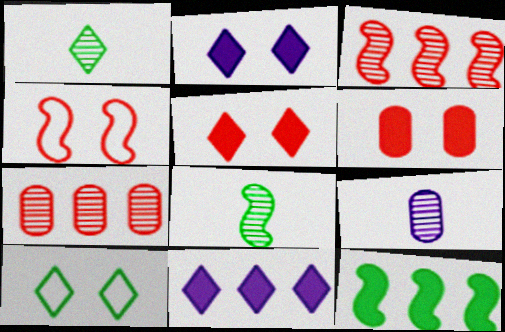[]